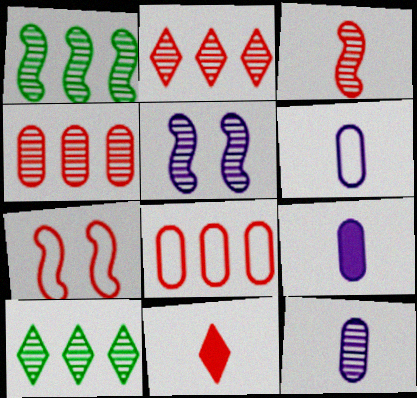[[1, 3, 5], 
[4, 7, 11], 
[6, 9, 12], 
[7, 9, 10]]